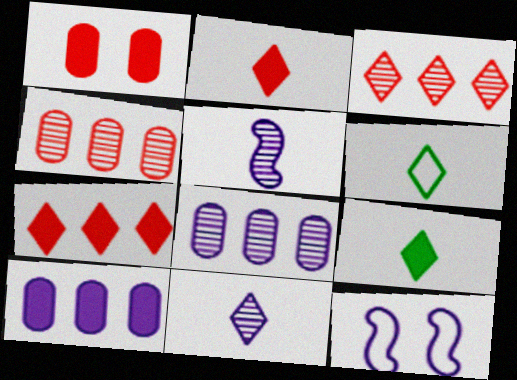[[2, 6, 11], 
[4, 9, 12], 
[10, 11, 12]]